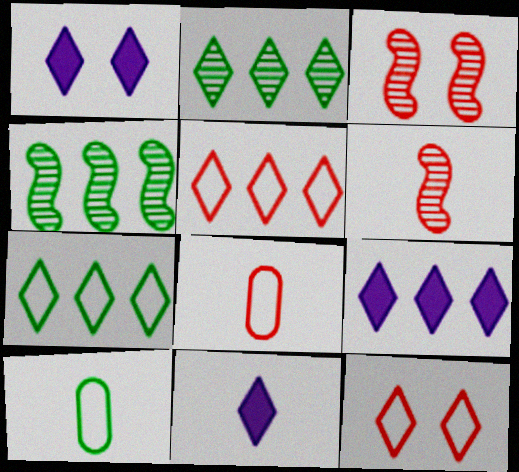[[1, 4, 8], 
[1, 9, 11], 
[2, 5, 9], 
[2, 11, 12], 
[3, 9, 10], 
[6, 10, 11]]